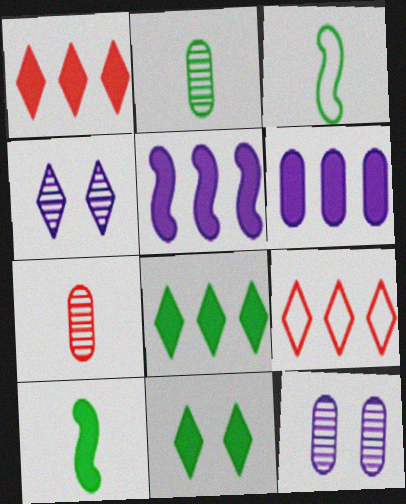[[1, 3, 12], 
[9, 10, 12]]